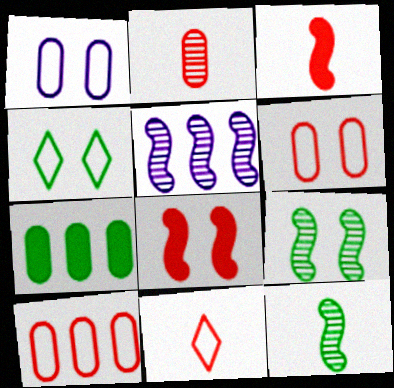[[1, 2, 7], 
[2, 3, 11], 
[4, 7, 12]]